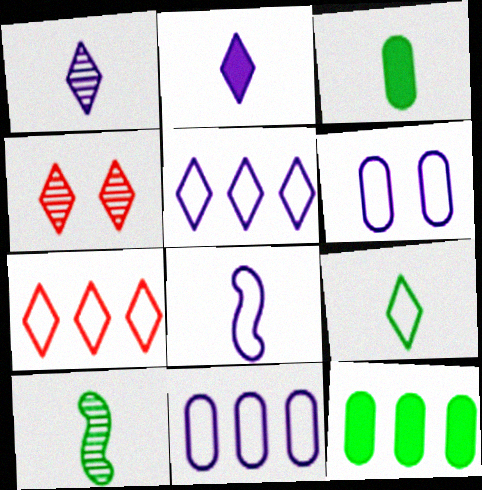[[3, 9, 10], 
[4, 8, 12], 
[5, 6, 8]]